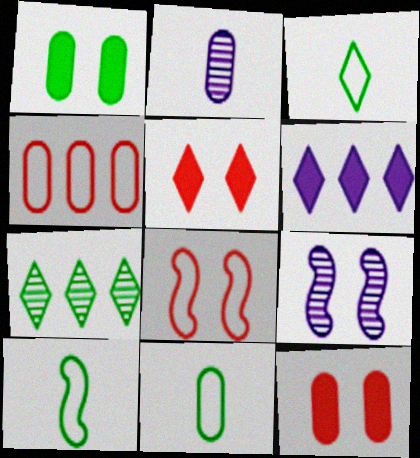[[1, 2, 4], 
[1, 7, 10], 
[3, 10, 11]]